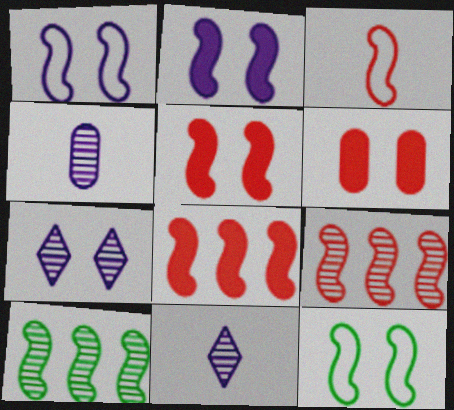[[2, 3, 10], 
[3, 5, 9], 
[6, 7, 12]]